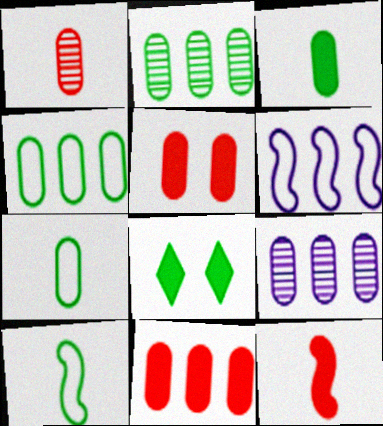[[1, 6, 8], 
[2, 8, 10], 
[4, 9, 11], 
[5, 7, 9]]